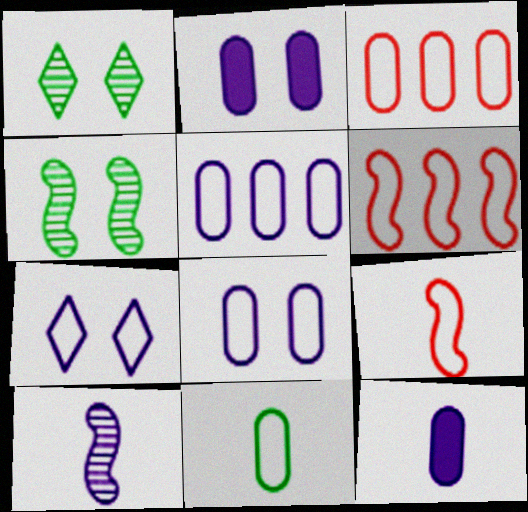[[1, 6, 12], 
[3, 8, 11], 
[6, 7, 11]]